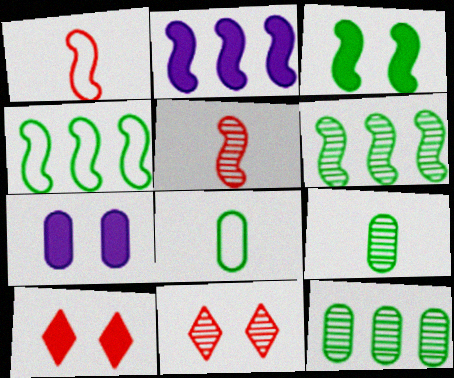[[2, 8, 11], 
[3, 7, 10]]